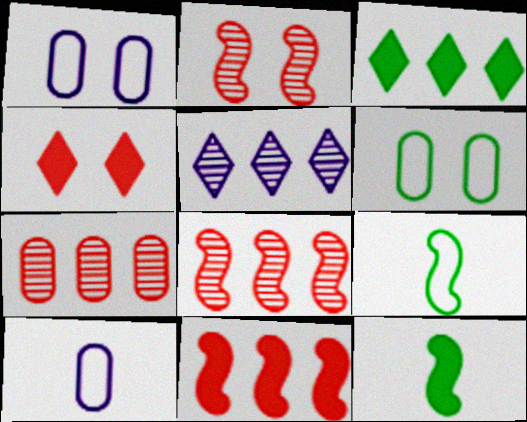[[2, 3, 10]]